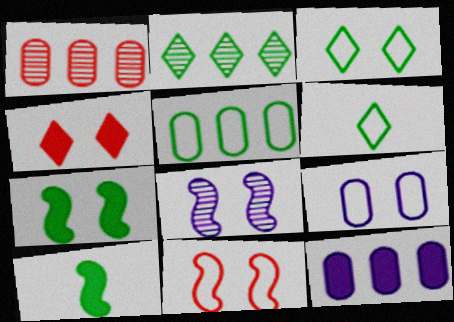[[1, 5, 12], 
[3, 9, 11], 
[4, 10, 12], 
[7, 8, 11]]